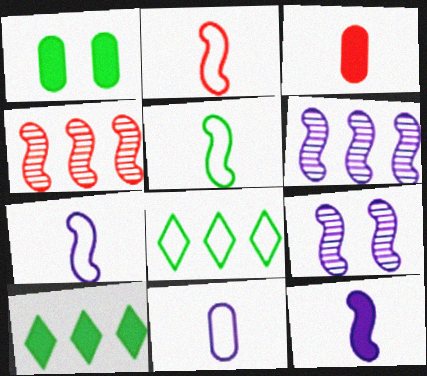[[2, 5, 7], 
[3, 8, 9]]